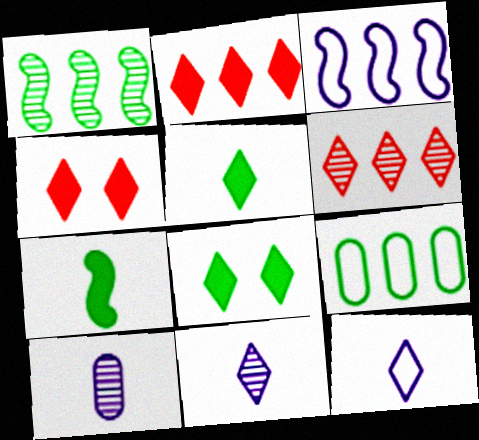[[6, 8, 12]]